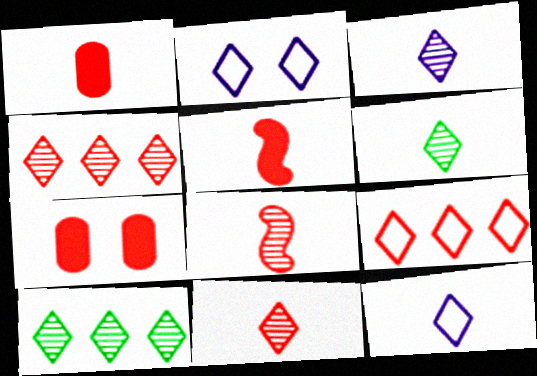[[3, 6, 11], 
[7, 8, 9]]